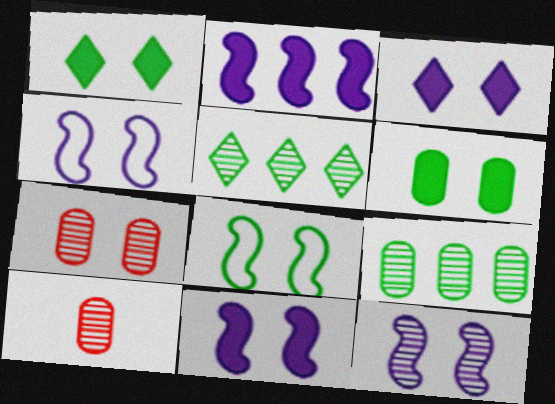[[1, 4, 7], 
[3, 7, 8], 
[4, 11, 12], 
[5, 10, 12]]